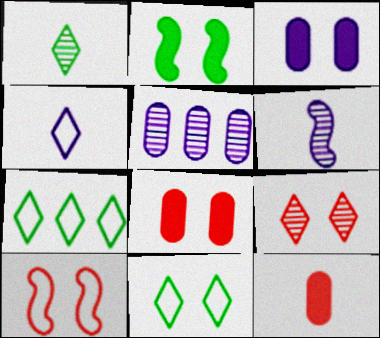[[6, 7, 8], 
[8, 9, 10]]